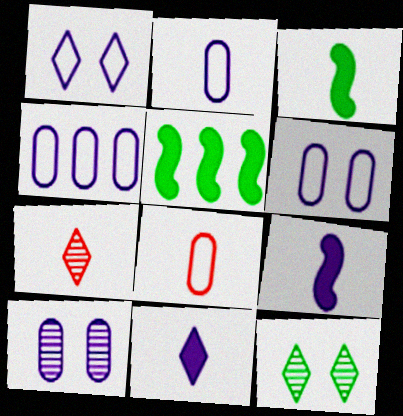[[2, 3, 7], 
[2, 4, 6], 
[5, 6, 7]]